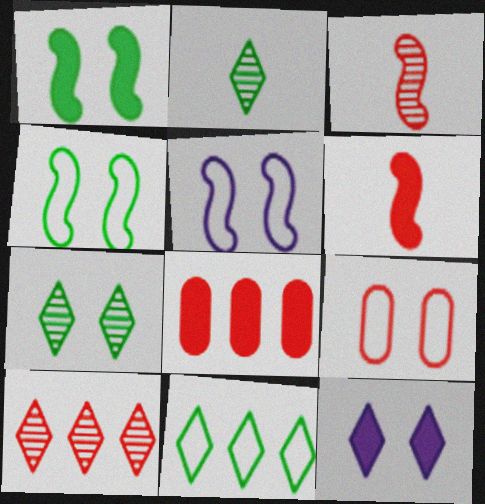[[2, 5, 8], 
[6, 9, 10]]